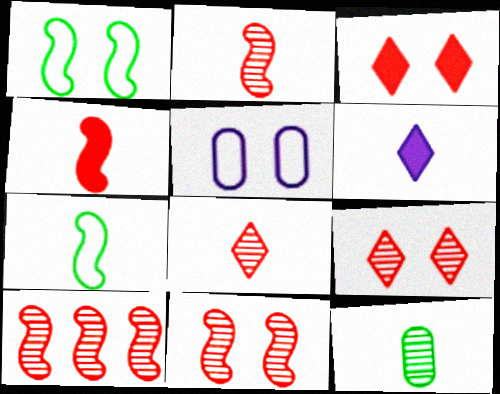[[2, 10, 11]]